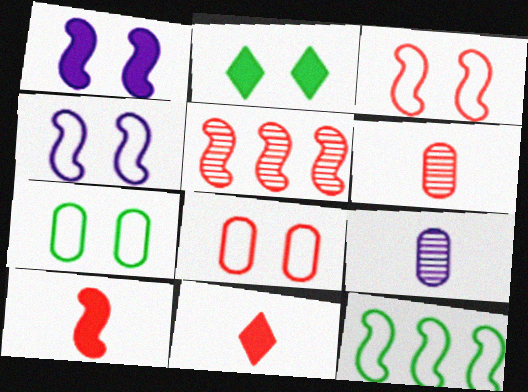[[3, 5, 10], 
[5, 8, 11]]